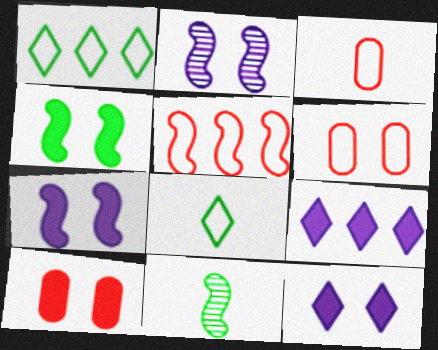[[4, 10, 12], 
[5, 7, 11], 
[6, 9, 11]]